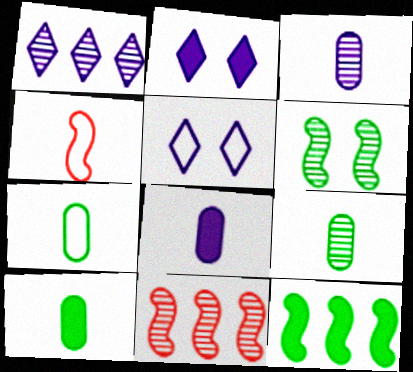[[2, 7, 11], 
[5, 10, 11], 
[7, 9, 10]]